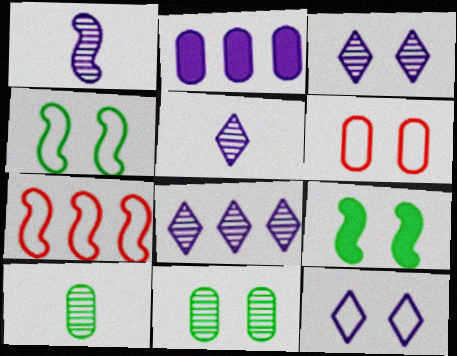[[1, 2, 12], 
[1, 7, 9], 
[2, 6, 10], 
[3, 5, 8], 
[3, 6, 9], 
[4, 6, 12]]